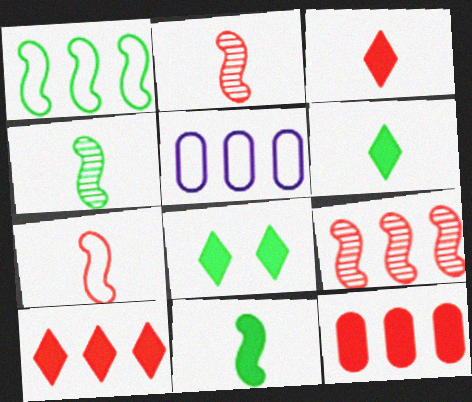[[2, 5, 8]]